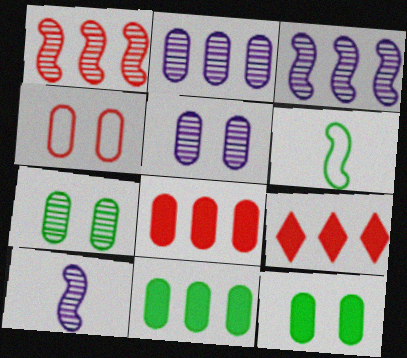[[4, 5, 12], 
[5, 6, 9]]